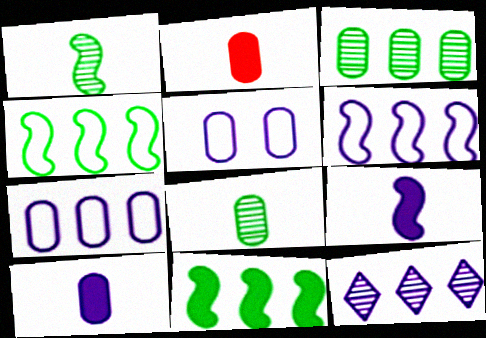[[2, 3, 5], 
[5, 9, 12]]